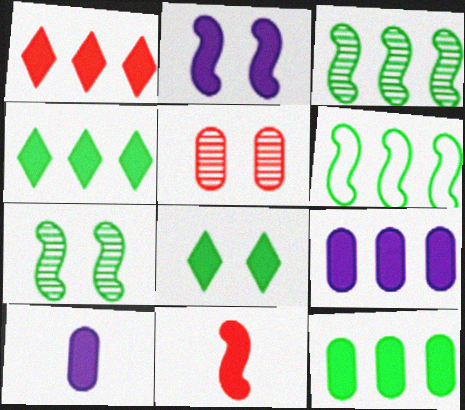[[8, 9, 11]]